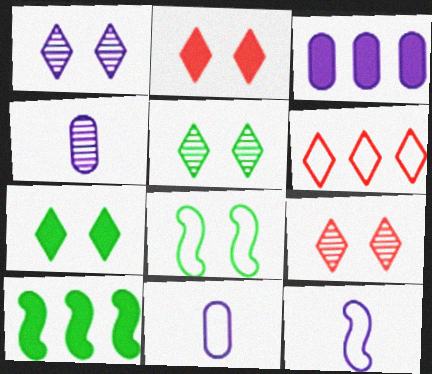[[1, 3, 12], 
[1, 5, 9], 
[6, 8, 11], 
[9, 10, 11]]